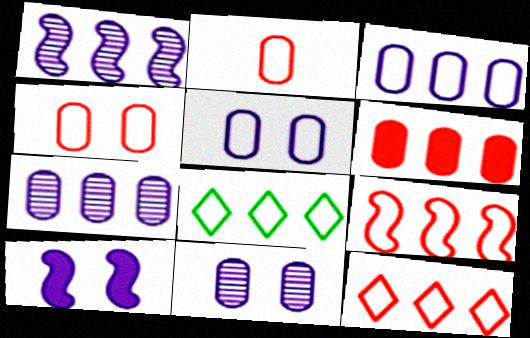[[1, 6, 8], 
[3, 8, 9]]